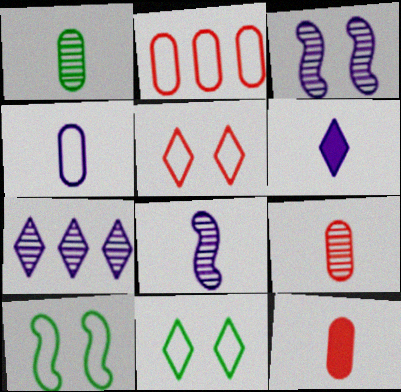[[1, 4, 12], 
[4, 6, 8], 
[7, 10, 12]]